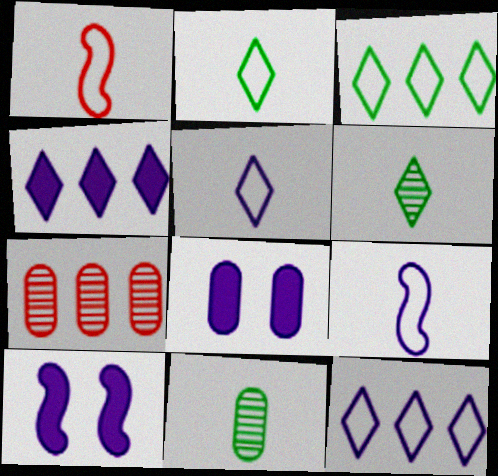[[2, 7, 10]]